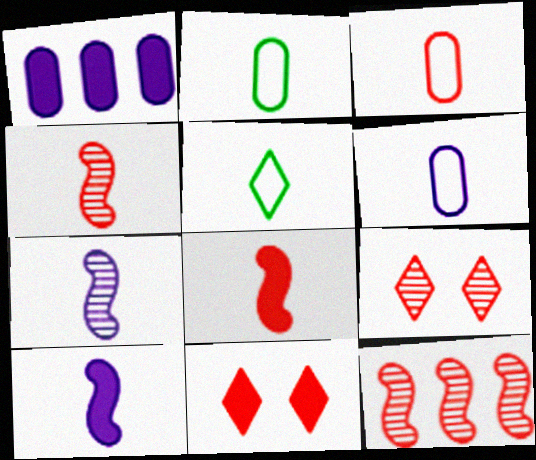[[2, 3, 6], 
[3, 11, 12]]